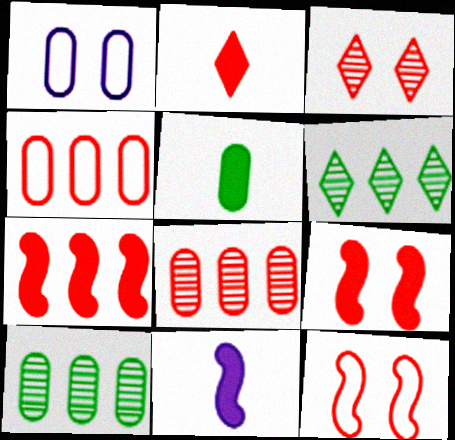[[1, 5, 8], 
[2, 5, 11], 
[2, 8, 12]]